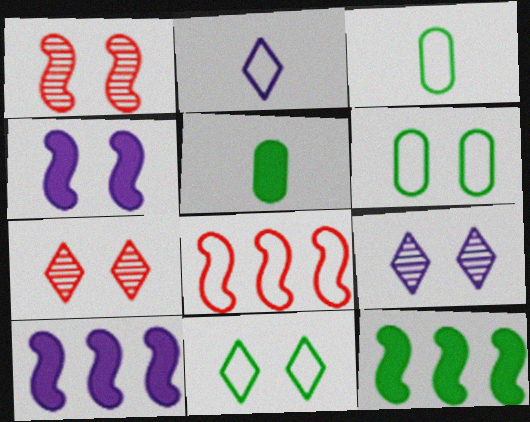[[2, 6, 8], 
[3, 7, 10], 
[4, 6, 7], 
[5, 8, 9]]